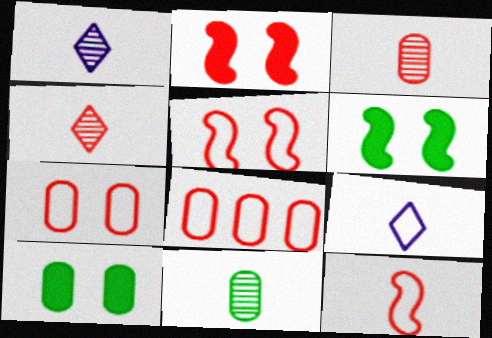[[1, 6, 8], 
[2, 4, 8]]